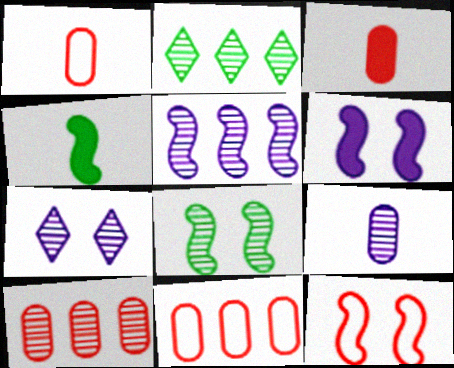[[1, 2, 6], 
[2, 5, 10], 
[4, 5, 12], 
[4, 7, 11], 
[5, 7, 9], 
[6, 8, 12]]